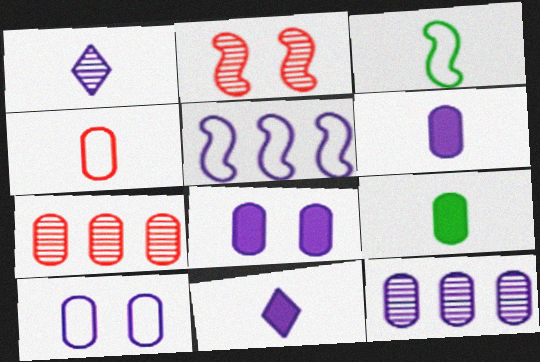[[1, 5, 8], 
[6, 10, 12], 
[7, 9, 10]]